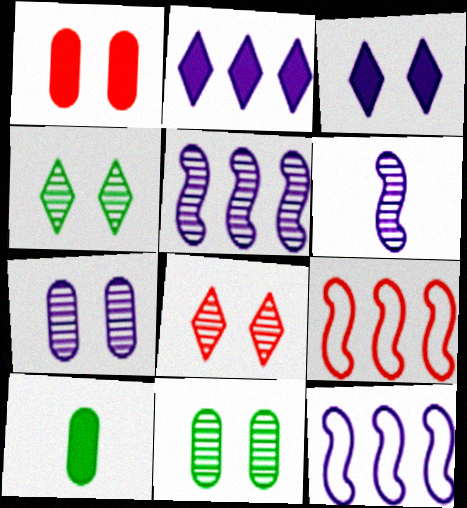[[8, 10, 12]]